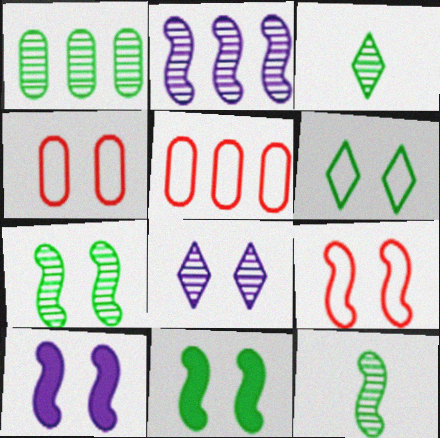[[1, 3, 7], 
[3, 5, 10], 
[4, 8, 11], 
[7, 9, 10]]